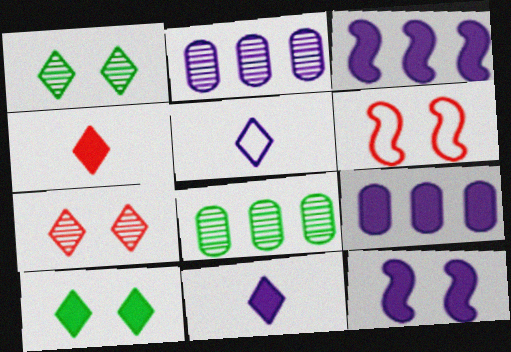[[2, 5, 12], 
[6, 8, 11], 
[9, 11, 12]]